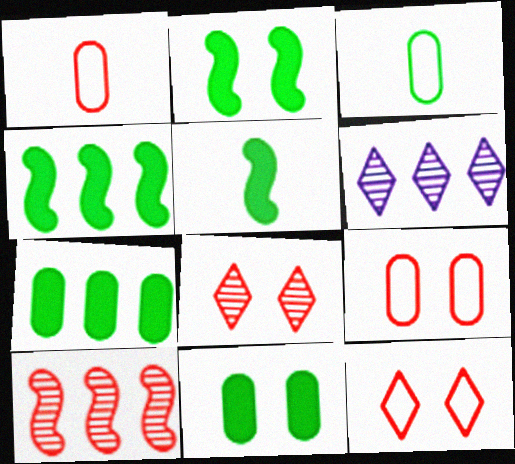[[1, 2, 6], 
[2, 4, 5], 
[5, 6, 9]]